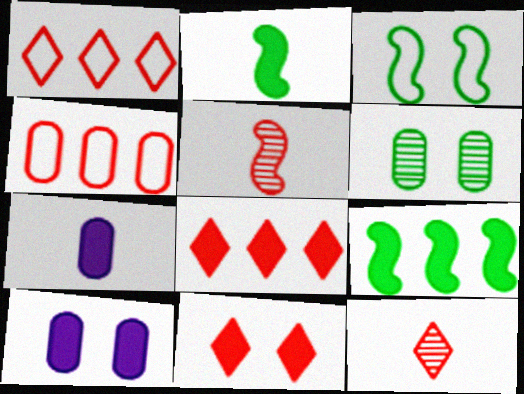[[1, 11, 12], 
[2, 8, 10], 
[4, 5, 11], 
[4, 6, 7], 
[7, 9, 11]]